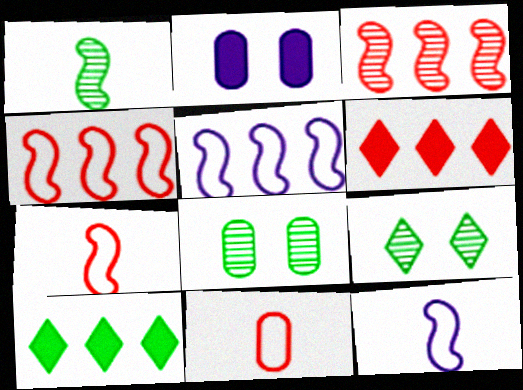[[6, 8, 12]]